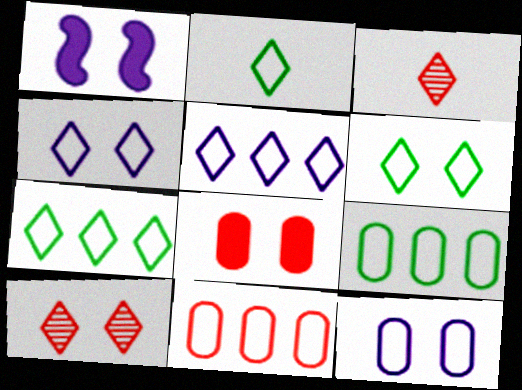[[1, 3, 9], 
[2, 6, 7]]